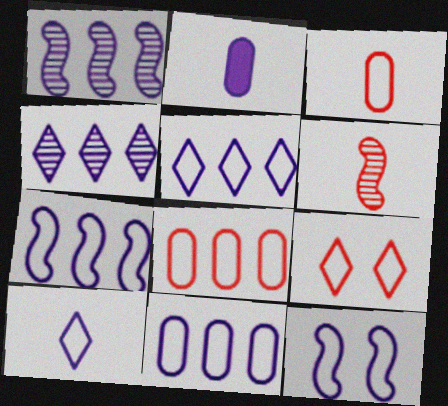[[2, 4, 12], 
[5, 7, 11], 
[10, 11, 12]]